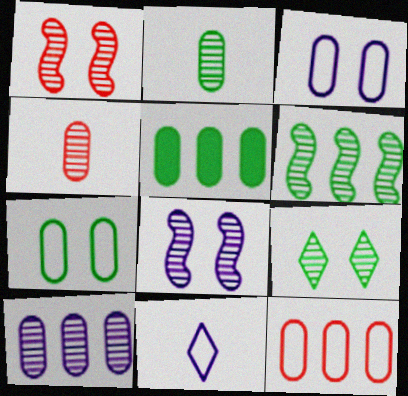[[1, 5, 11], 
[2, 5, 7], 
[2, 6, 9], 
[3, 4, 5], 
[5, 10, 12]]